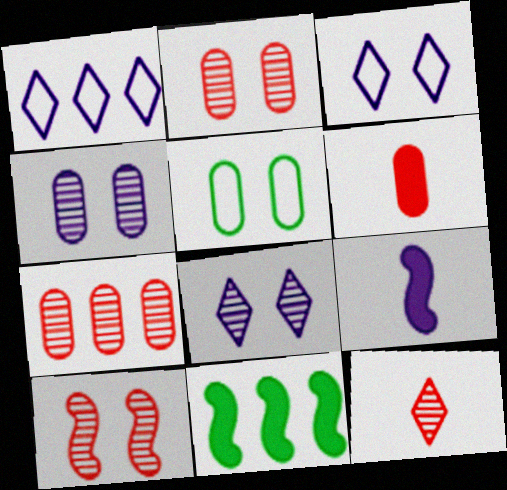[[1, 4, 9], 
[1, 7, 11], 
[7, 10, 12]]